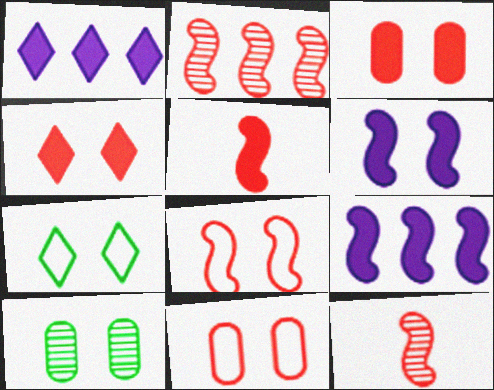[[2, 5, 8]]